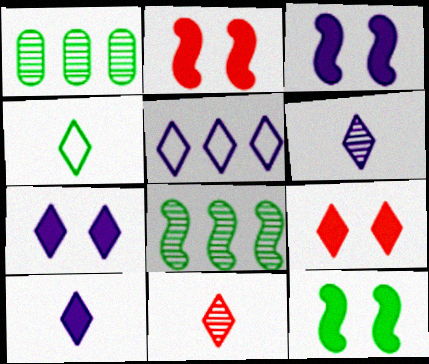[[1, 4, 12], 
[2, 3, 12], 
[4, 10, 11], 
[5, 6, 7]]